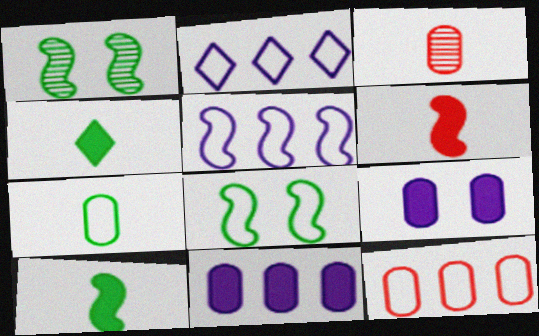[[1, 5, 6]]